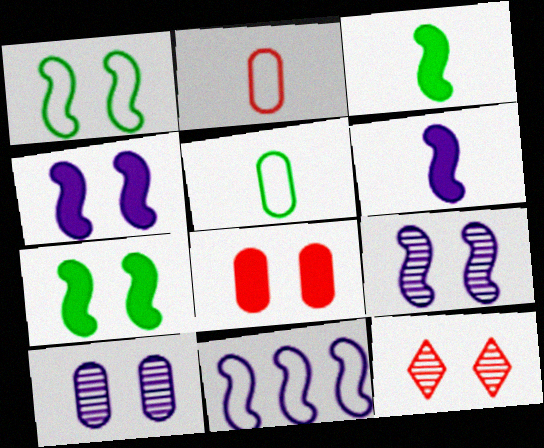[[6, 9, 11]]